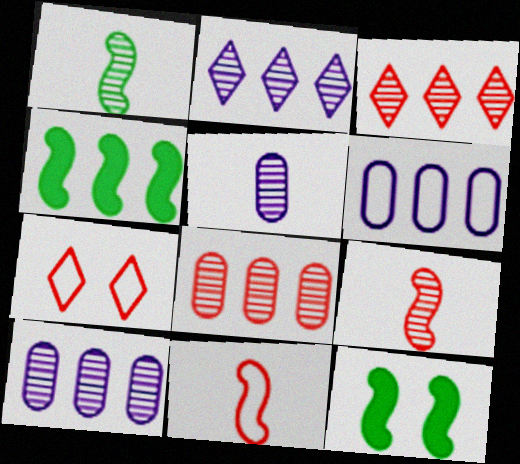[[3, 4, 6], 
[4, 5, 7]]